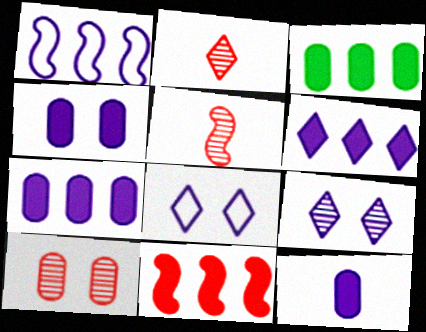[[1, 9, 12], 
[3, 5, 8], 
[3, 6, 11], 
[4, 7, 12]]